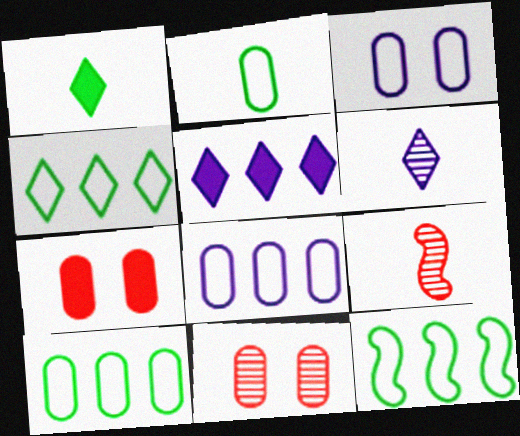[[4, 10, 12], 
[6, 7, 12]]